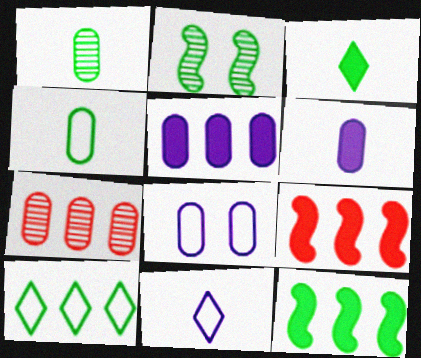[]